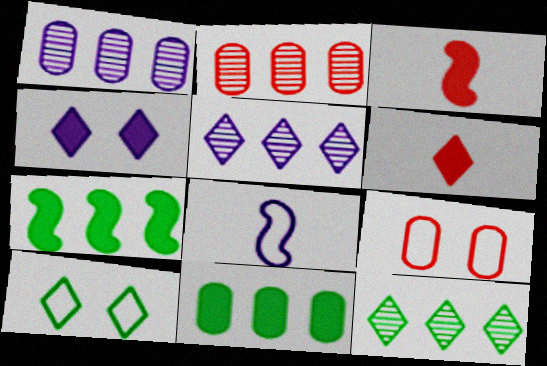[[1, 3, 10], 
[1, 4, 8], 
[3, 4, 11], 
[5, 6, 10]]